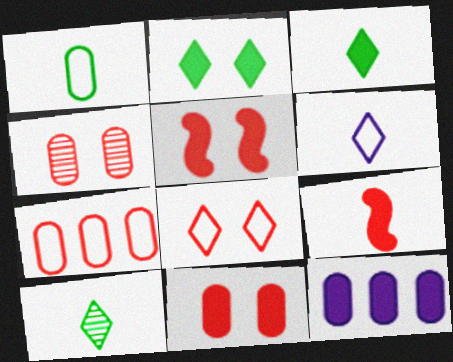[[1, 4, 12], 
[2, 9, 12], 
[3, 5, 12], 
[4, 5, 8]]